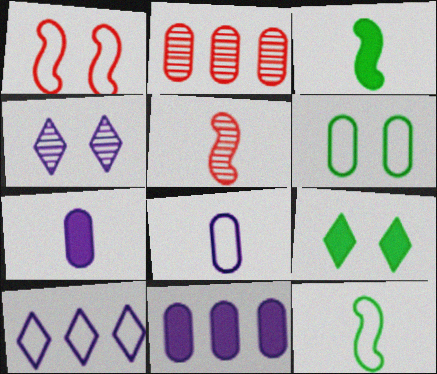[[2, 6, 7]]